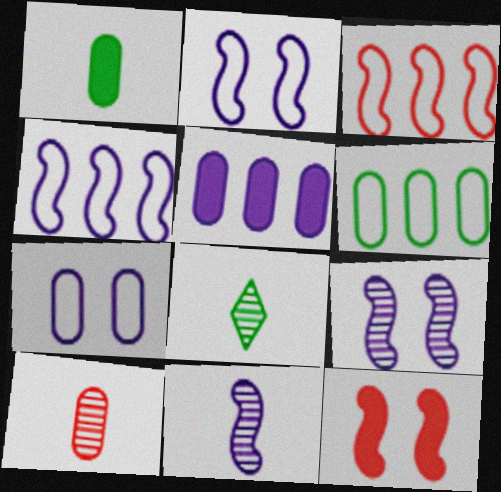[[8, 10, 11]]